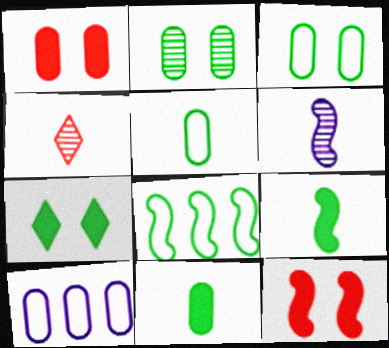[[6, 8, 12]]